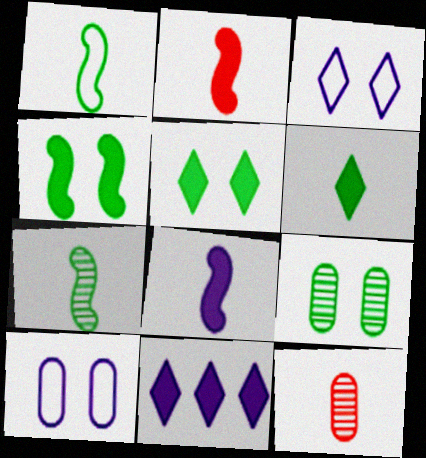[]